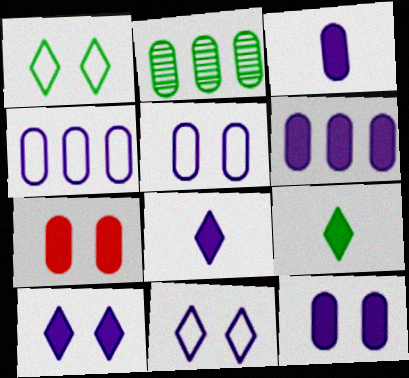[[3, 6, 12]]